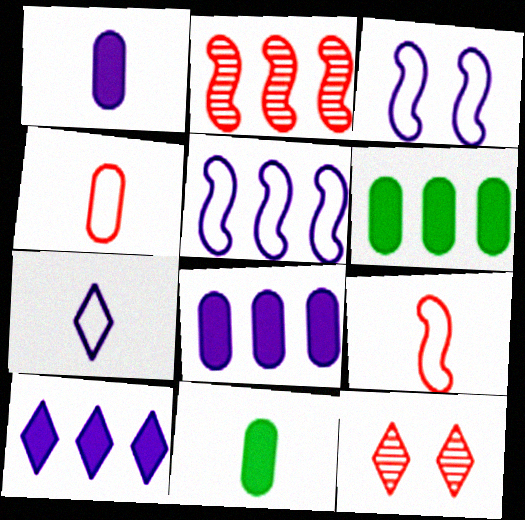[[5, 11, 12]]